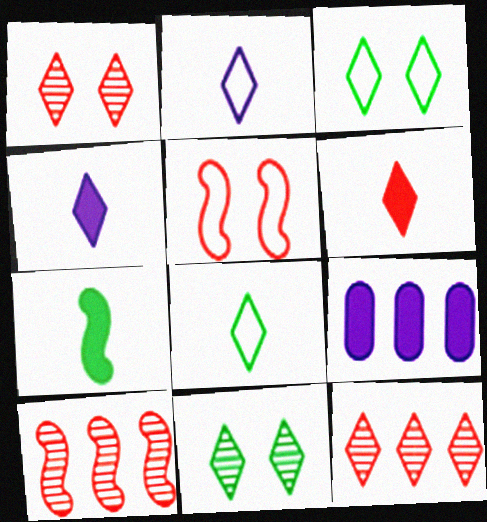[[3, 4, 12]]